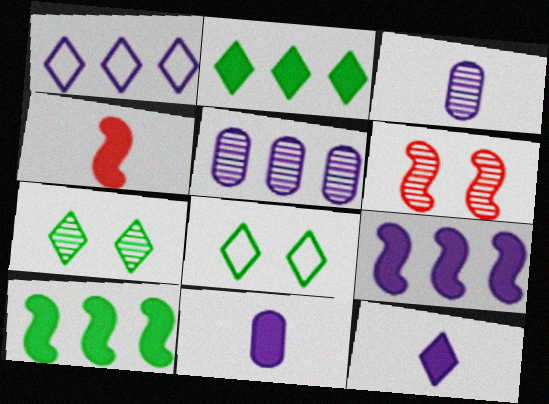[[1, 5, 9], 
[4, 5, 8]]